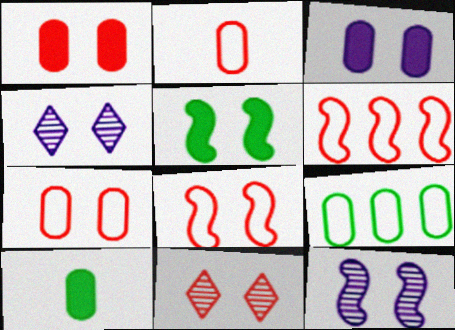[[1, 8, 11], 
[4, 5, 7], 
[4, 6, 10], 
[5, 8, 12]]